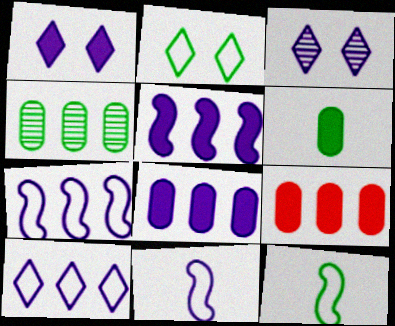[[3, 8, 11], 
[3, 9, 12]]